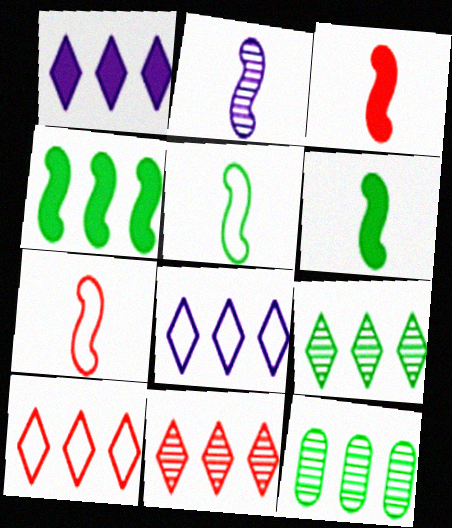[[1, 9, 10], 
[2, 3, 5], 
[2, 6, 7]]